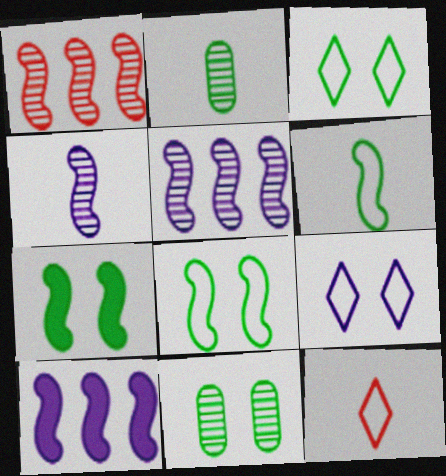[[3, 7, 11], 
[10, 11, 12]]